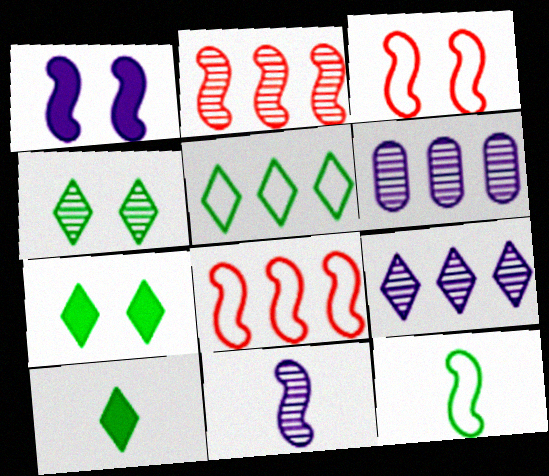[[1, 2, 12], 
[3, 6, 10], 
[4, 5, 10]]